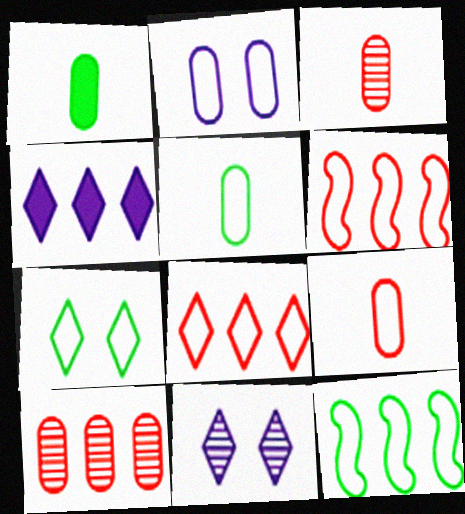[[1, 2, 10], 
[1, 6, 11], 
[4, 10, 12], 
[5, 7, 12]]